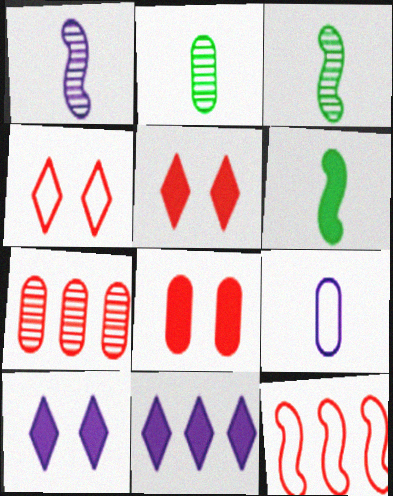[[2, 10, 12], 
[6, 8, 11]]